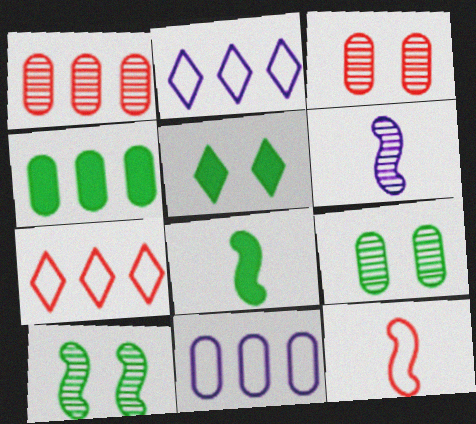[[1, 4, 11], 
[2, 3, 8], 
[4, 5, 8], 
[6, 8, 12]]